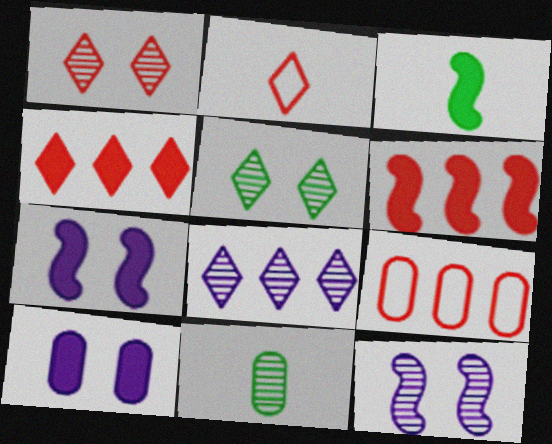[[1, 2, 4], 
[3, 4, 10], 
[3, 6, 7], 
[9, 10, 11]]